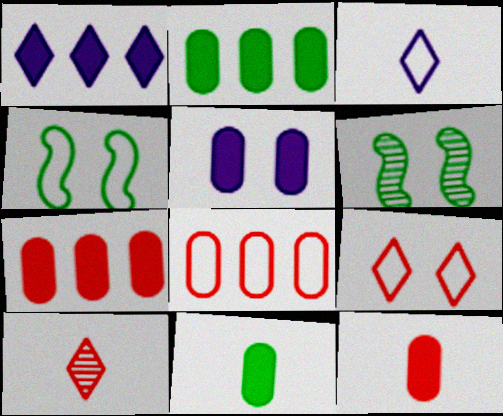[[2, 5, 12], 
[3, 4, 8], 
[3, 6, 7], 
[5, 6, 9], 
[5, 7, 11]]